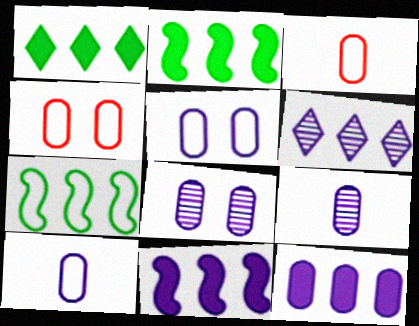[[5, 9, 12], 
[8, 10, 12]]